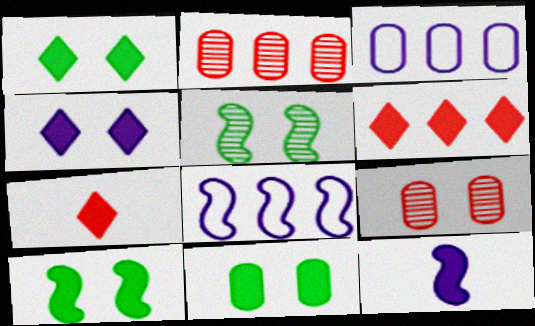[[1, 10, 11], 
[3, 5, 7], 
[6, 11, 12]]